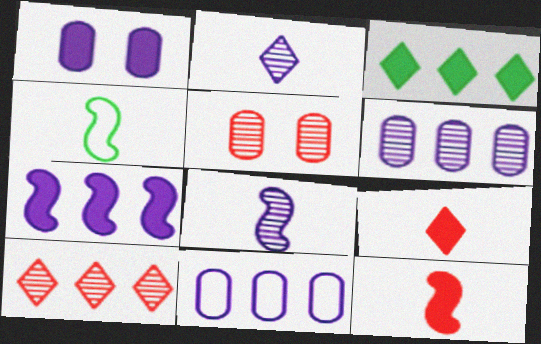[[1, 3, 12], 
[1, 4, 10], 
[4, 8, 12]]